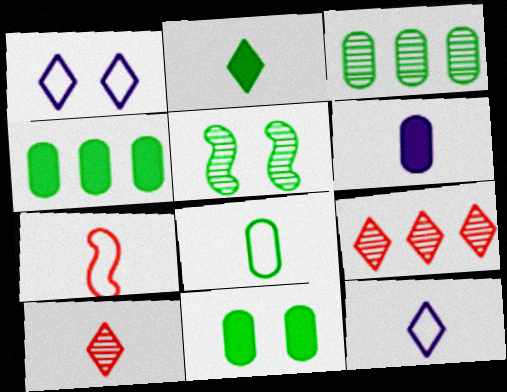[[1, 2, 9], 
[2, 10, 12], 
[3, 8, 11], 
[7, 8, 12]]